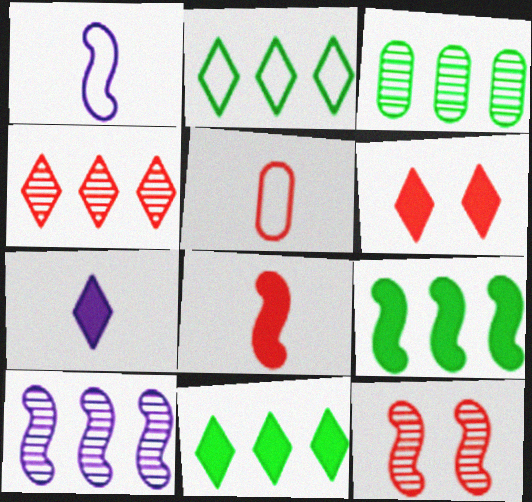[[1, 3, 6], 
[1, 9, 12], 
[2, 3, 9], 
[3, 4, 10], 
[6, 7, 11]]